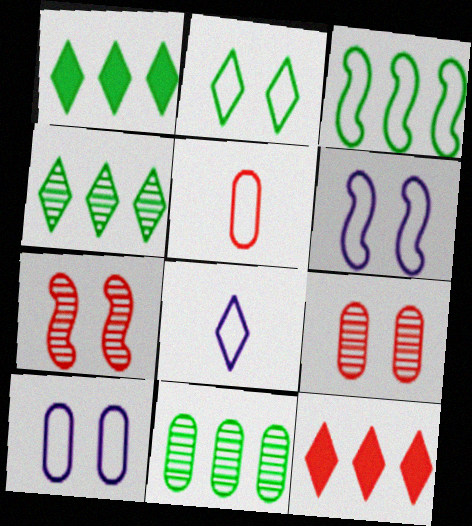[[1, 3, 11], 
[5, 7, 12]]